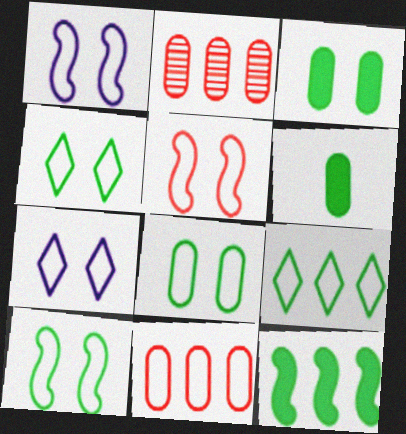[[1, 5, 10], 
[4, 8, 10], 
[5, 7, 8]]